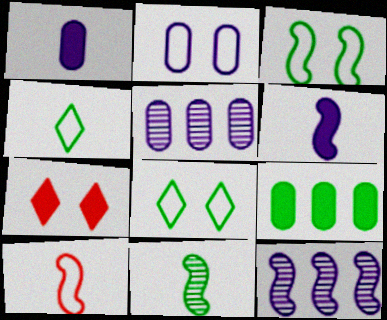[[1, 2, 5], 
[6, 7, 9], 
[6, 10, 11], 
[8, 9, 11]]